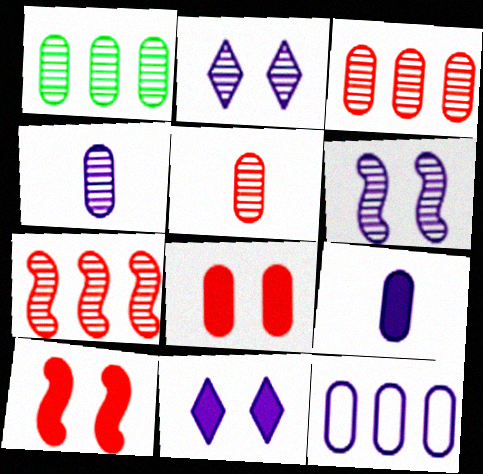[]